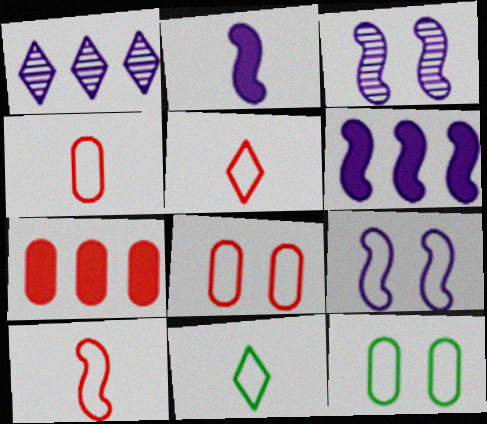[[3, 7, 11], 
[4, 5, 10]]